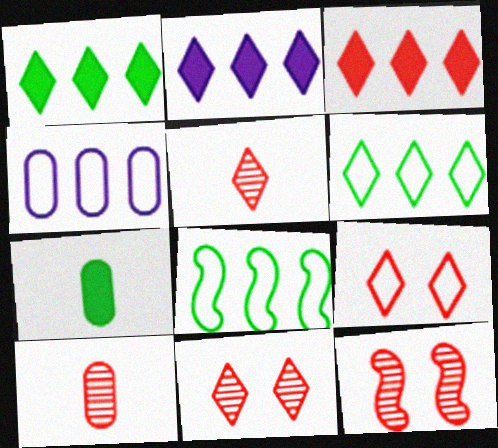[[1, 2, 3], 
[3, 5, 9]]